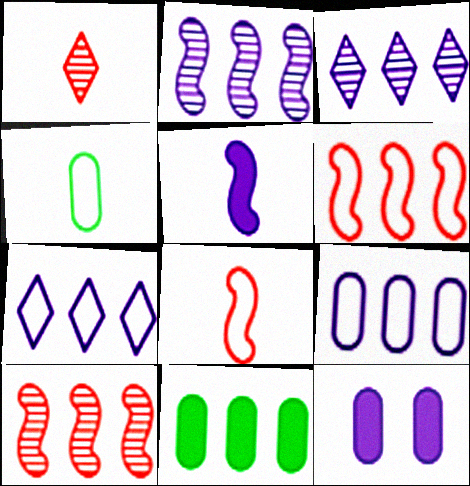[[1, 4, 5], 
[3, 6, 11], 
[7, 10, 11]]